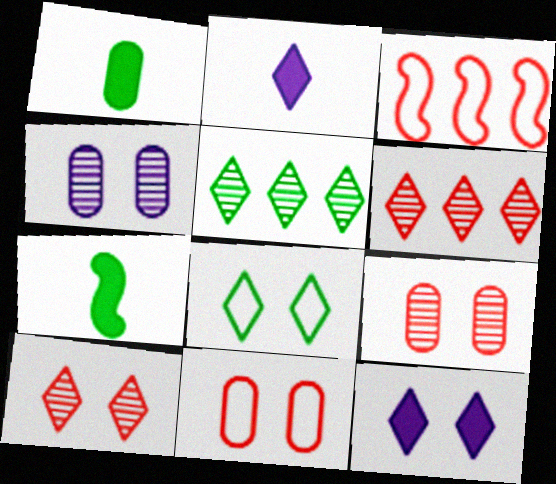[[2, 6, 8], 
[8, 10, 12]]